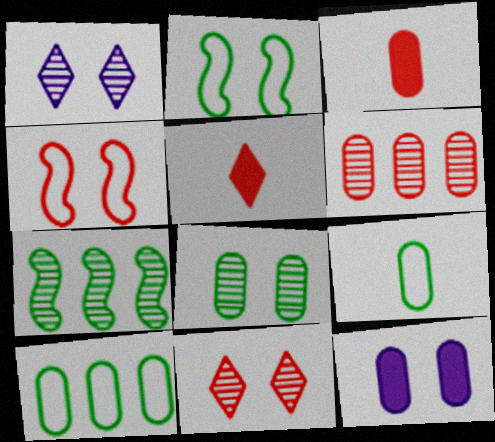[[2, 11, 12], 
[4, 5, 6], 
[6, 9, 12]]